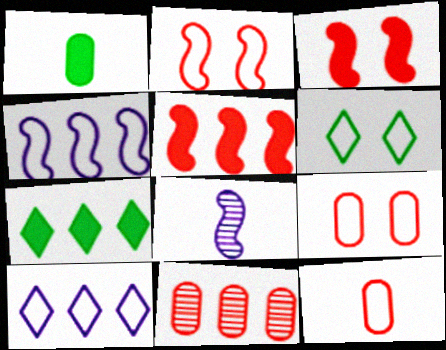[[4, 6, 12], 
[4, 7, 11], 
[7, 8, 9]]